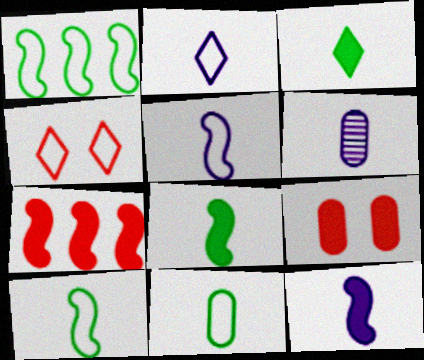[[2, 6, 12]]